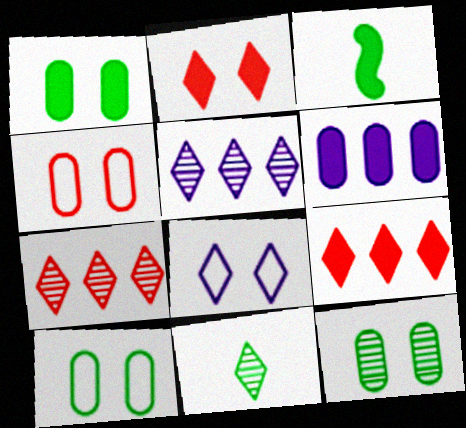[[1, 10, 12], 
[2, 3, 6], 
[3, 4, 5], 
[8, 9, 11]]